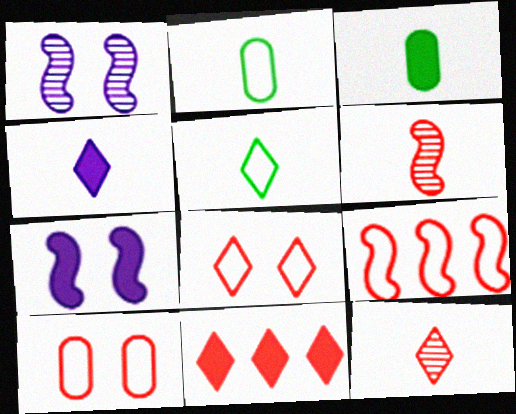[[1, 2, 11], 
[2, 4, 6], 
[3, 7, 11], 
[4, 5, 12], 
[6, 10, 11], 
[8, 11, 12]]